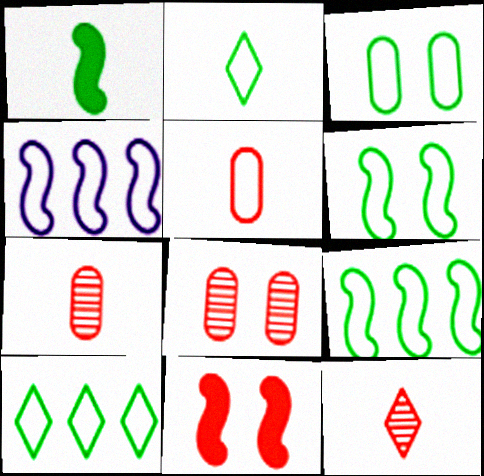[[2, 3, 9]]